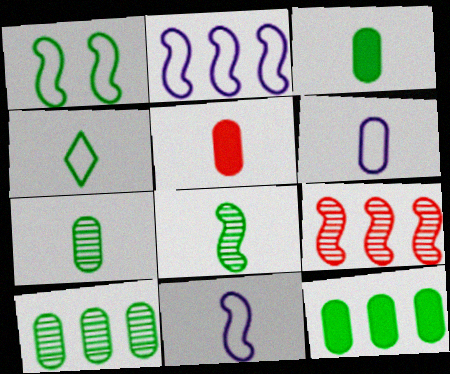[[3, 4, 8], 
[5, 6, 7]]